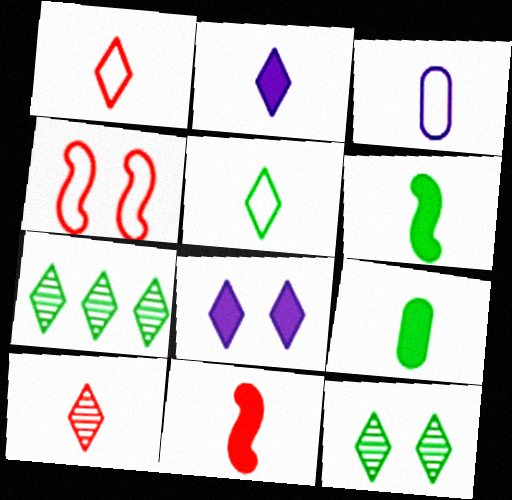[[1, 7, 8], 
[2, 5, 10], 
[2, 9, 11], 
[3, 6, 10]]